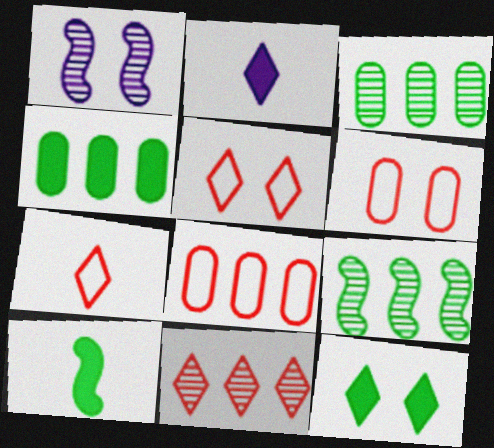[[1, 4, 7], 
[1, 6, 12], 
[2, 6, 9], 
[4, 10, 12]]